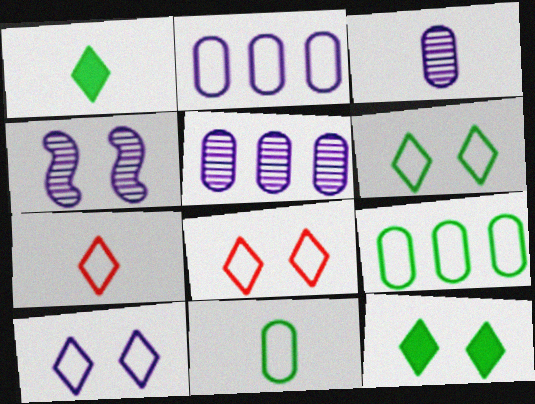[[6, 8, 10]]